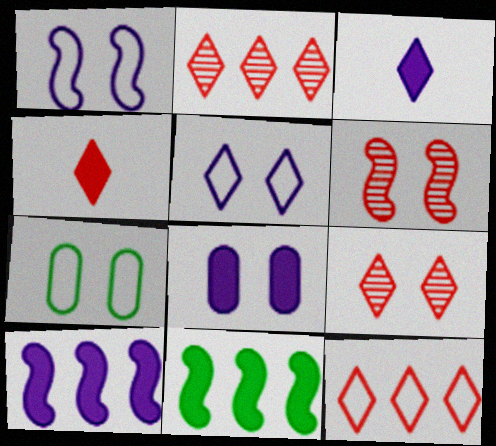[[3, 8, 10], 
[4, 8, 11], 
[4, 9, 12]]